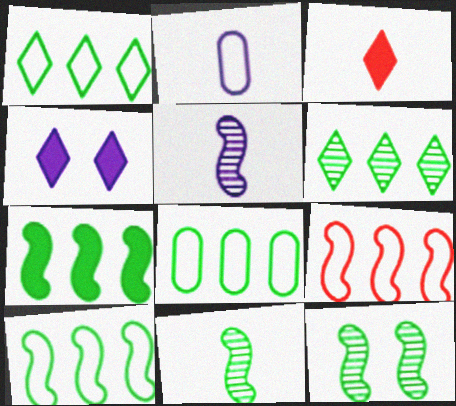[[1, 8, 10], 
[2, 3, 11], 
[6, 7, 8]]